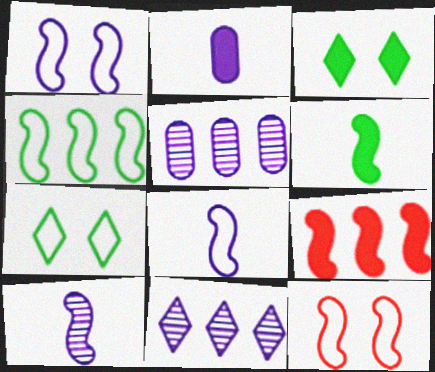[[1, 2, 11], 
[2, 3, 9], 
[4, 8, 12]]